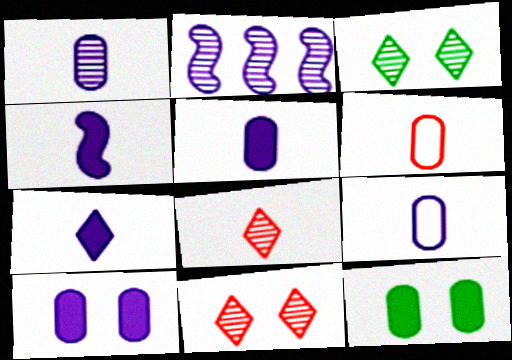[[1, 5, 9], 
[4, 5, 7]]